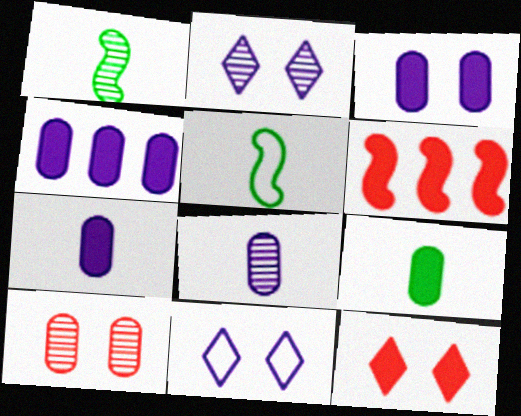[[3, 4, 7]]